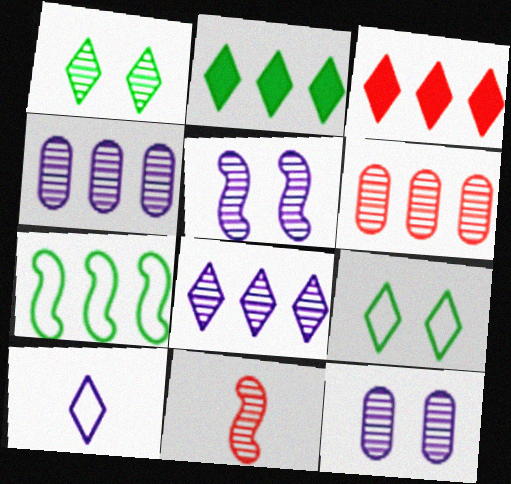[[1, 3, 10], 
[1, 4, 11], 
[3, 4, 7]]